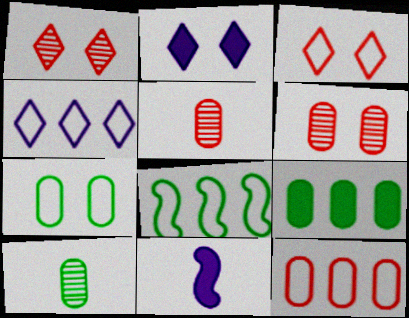[[2, 5, 8], 
[4, 8, 12], 
[7, 9, 10]]